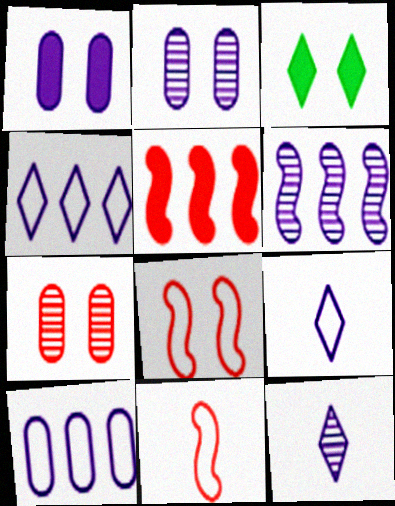[[1, 6, 9], 
[2, 3, 8], 
[2, 6, 12]]